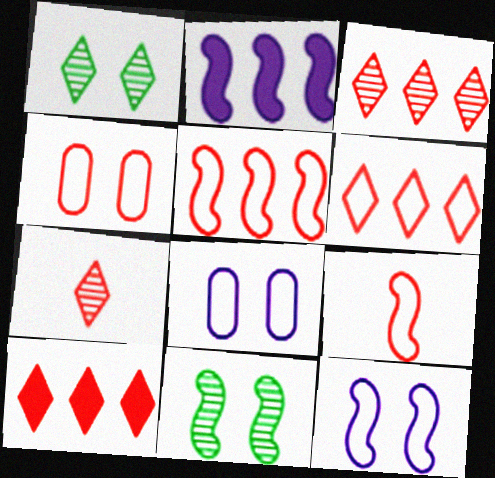[[2, 9, 11], 
[3, 6, 10], 
[4, 6, 9]]